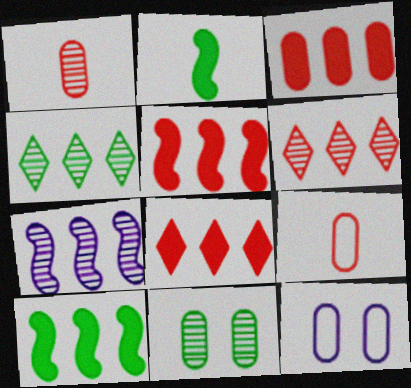[[2, 6, 12], 
[3, 5, 8]]